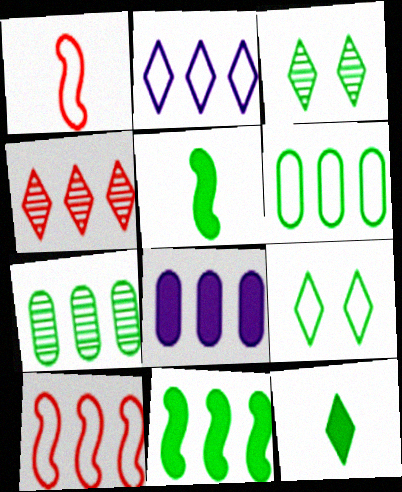[[1, 3, 8], 
[2, 6, 10], 
[3, 5, 6], 
[5, 7, 9]]